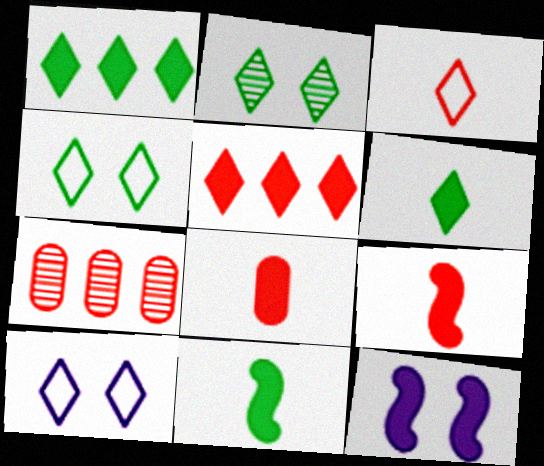[[1, 8, 12], 
[7, 10, 11]]